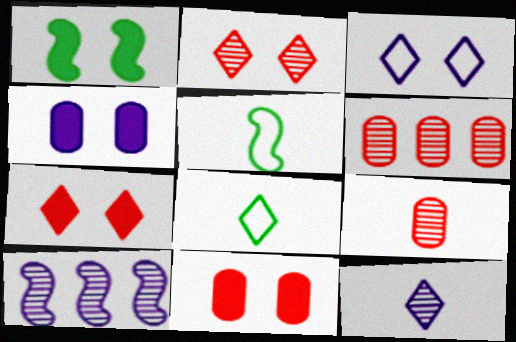[[1, 4, 7], 
[8, 10, 11]]